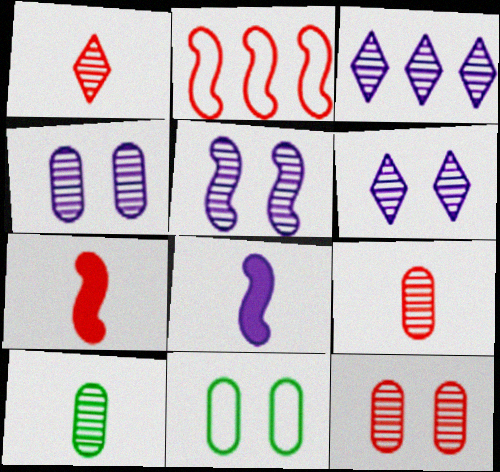[[3, 7, 11], 
[4, 5, 6]]